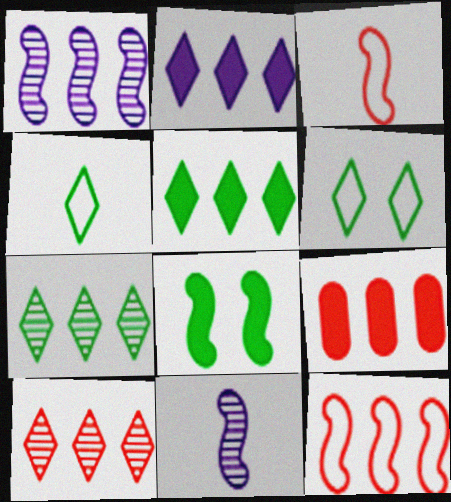[[1, 3, 8], 
[6, 9, 11], 
[8, 11, 12], 
[9, 10, 12]]